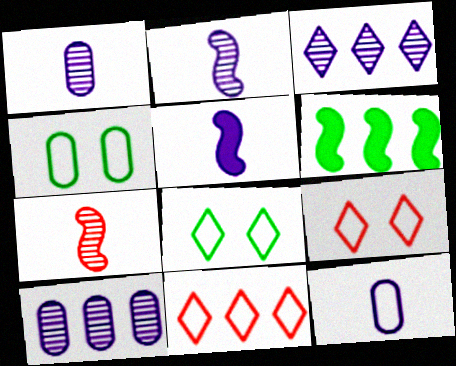[[1, 6, 9], 
[6, 10, 11]]